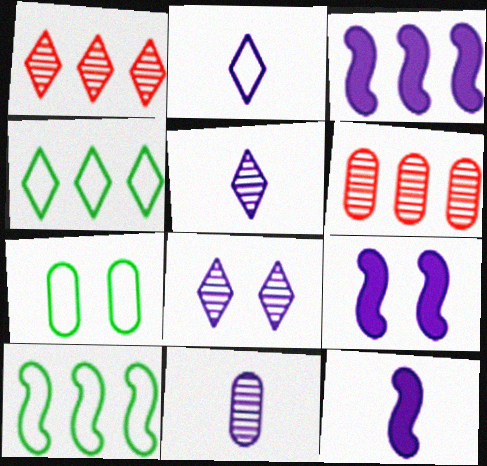[[1, 7, 12], 
[2, 11, 12], 
[3, 4, 6], 
[3, 9, 12]]